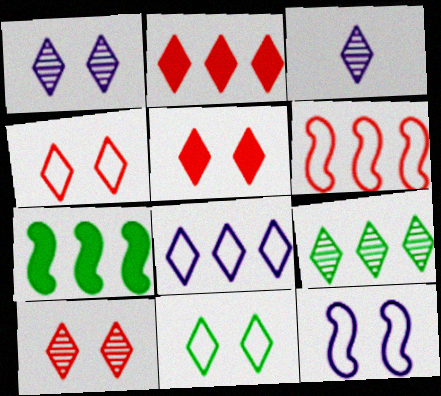[[1, 5, 11], 
[2, 3, 11], 
[2, 8, 9], 
[3, 9, 10], 
[4, 5, 10]]